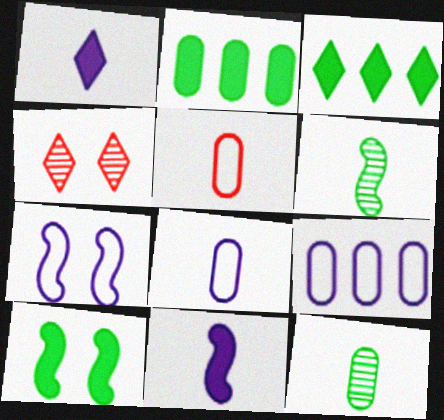[[1, 5, 6]]